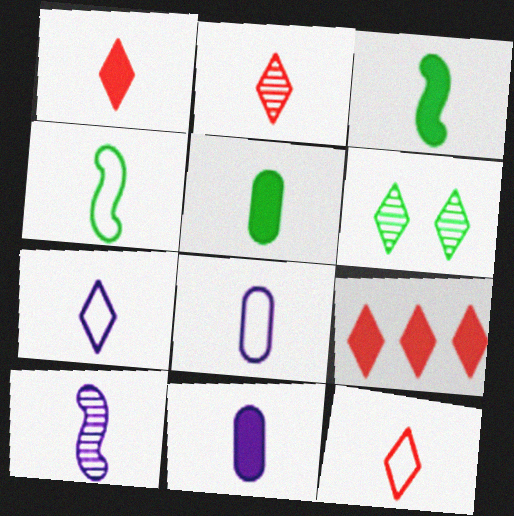[[1, 2, 12], 
[1, 3, 11], 
[2, 3, 8], 
[2, 4, 11], 
[4, 8, 12], 
[5, 10, 12], 
[6, 7, 9], 
[7, 10, 11]]